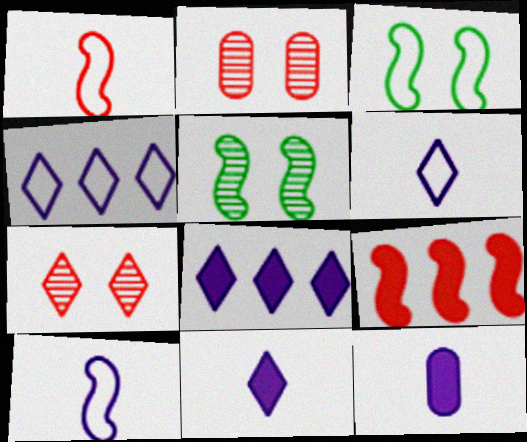[[5, 9, 10]]